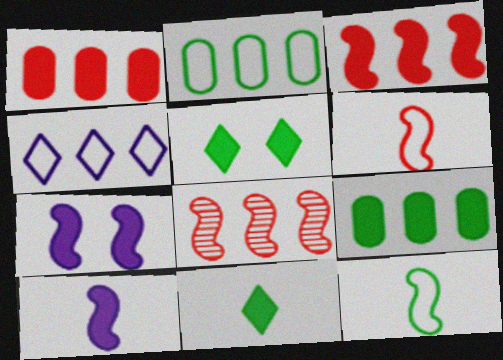[[1, 5, 10], 
[1, 7, 11], 
[4, 8, 9], 
[7, 8, 12]]